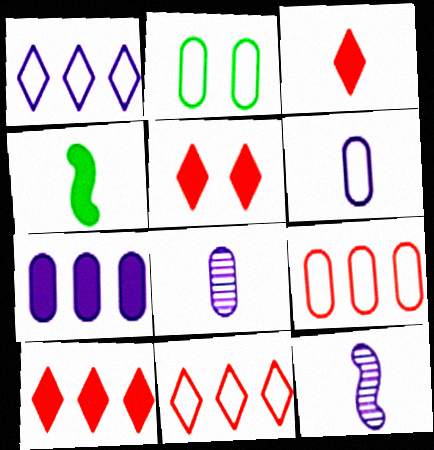[[2, 6, 9], 
[2, 10, 12], 
[3, 5, 10], 
[4, 5, 7]]